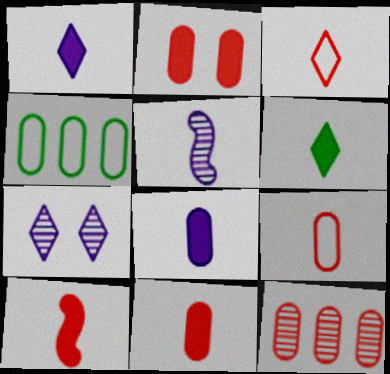[[2, 9, 12], 
[4, 7, 10], 
[5, 6, 9], 
[6, 8, 10]]